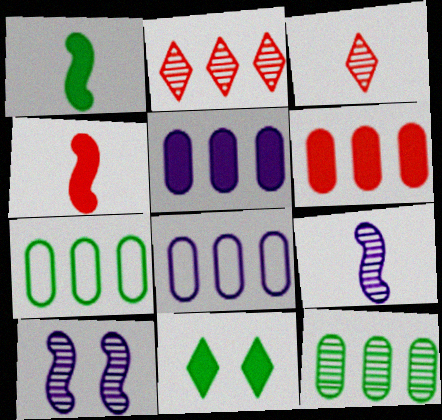[[3, 10, 12], 
[4, 5, 11], 
[6, 8, 12]]